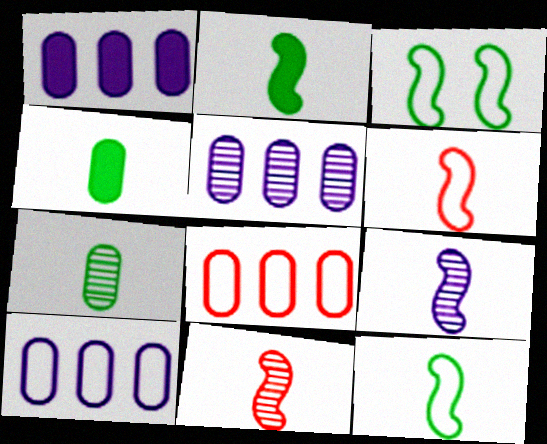[[1, 5, 10], 
[2, 6, 9]]